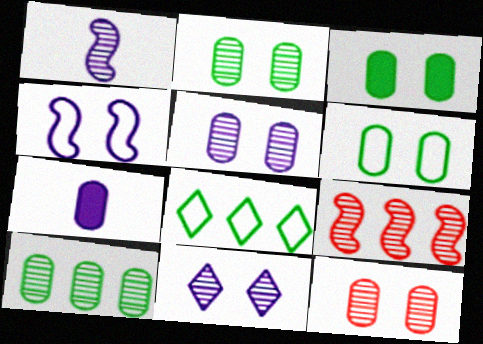[[2, 3, 6], 
[2, 5, 12]]